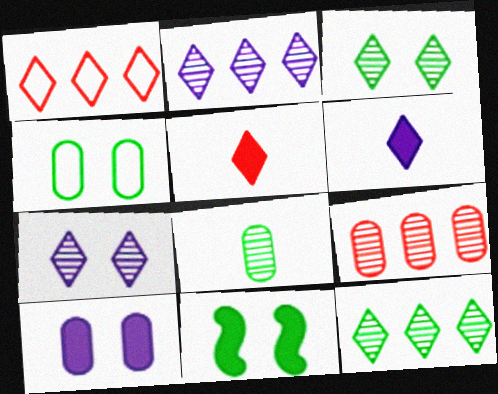[[1, 3, 6], 
[3, 4, 11]]